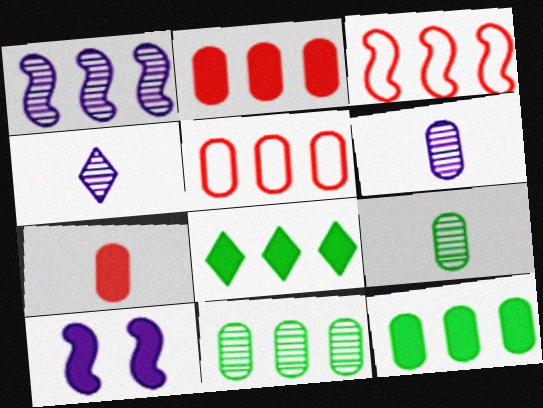[[1, 5, 8], 
[7, 8, 10]]